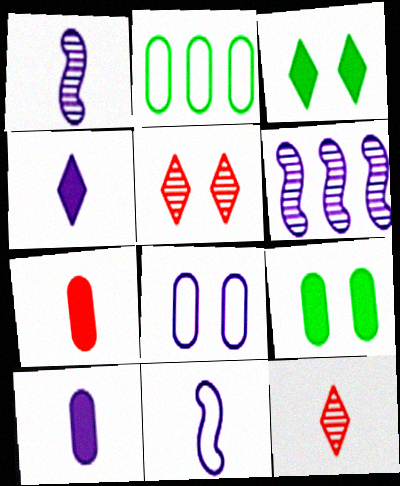[[4, 6, 8]]